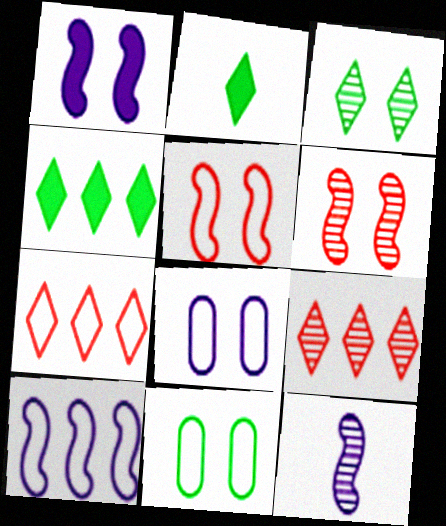[[1, 10, 12]]